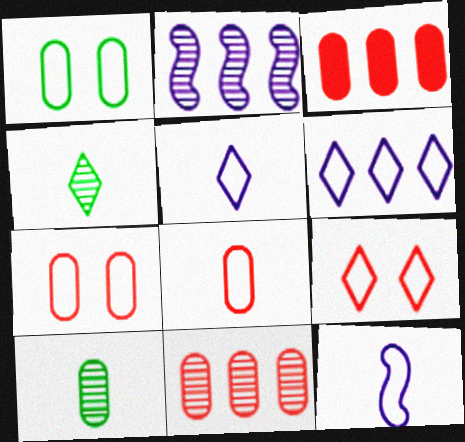[]